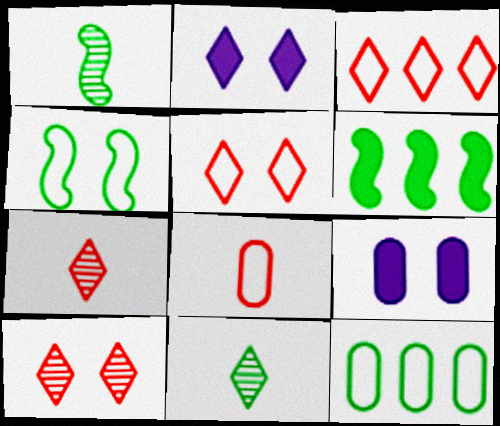[[1, 3, 9], 
[1, 4, 6], 
[2, 3, 11], 
[4, 9, 10]]